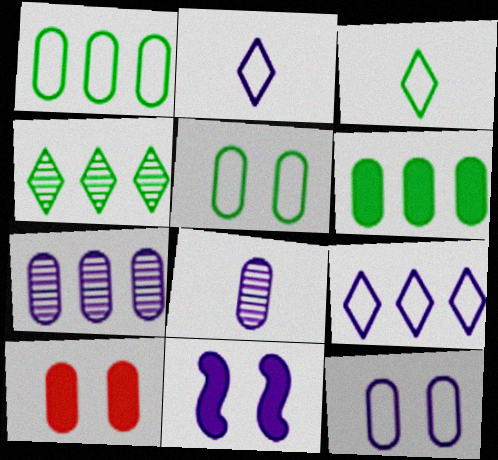[[1, 8, 10], 
[2, 7, 11], 
[8, 9, 11]]